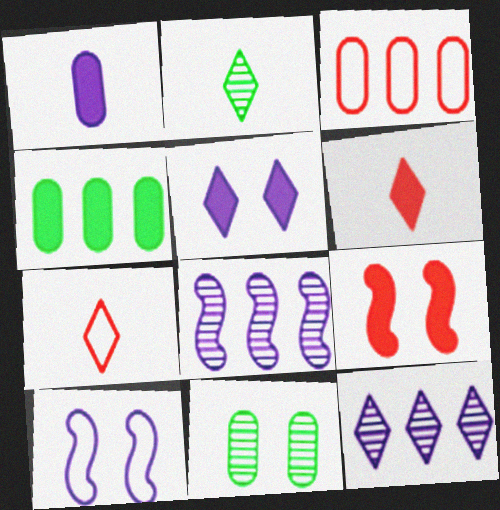[[1, 3, 11], 
[1, 10, 12]]